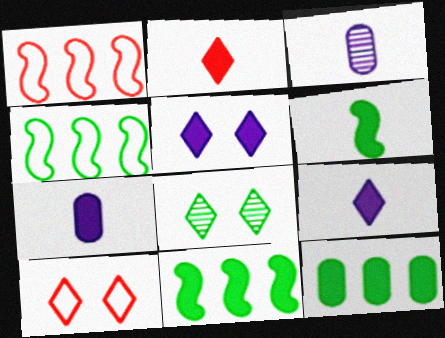[[1, 7, 8], 
[2, 6, 7], 
[3, 10, 11], 
[5, 8, 10]]